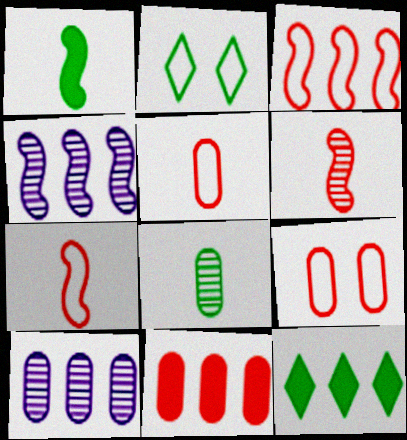[[3, 10, 12]]